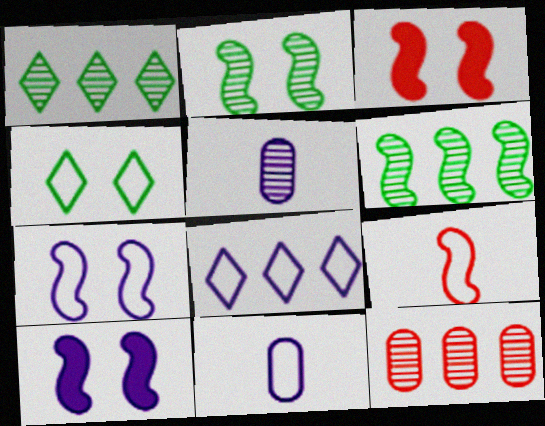[[1, 3, 11], 
[2, 3, 7], 
[5, 8, 10], 
[6, 9, 10], 
[7, 8, 11]]